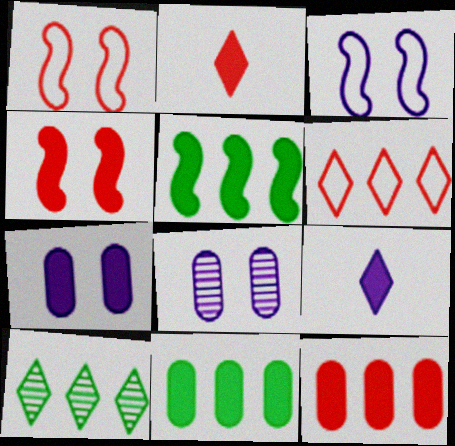[[2, 4, 12], 
[2, 5, 7], 
[4, 9, 11]]